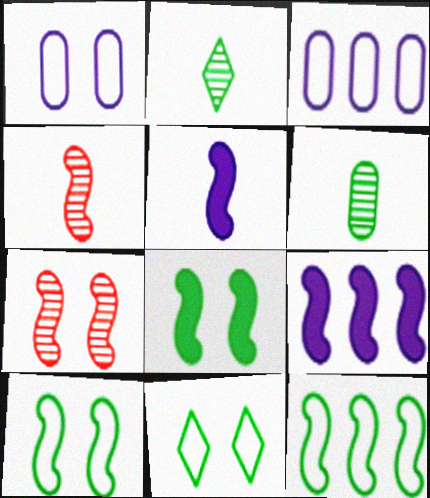[[4, 9, 10], 
[5, 7, 12]]